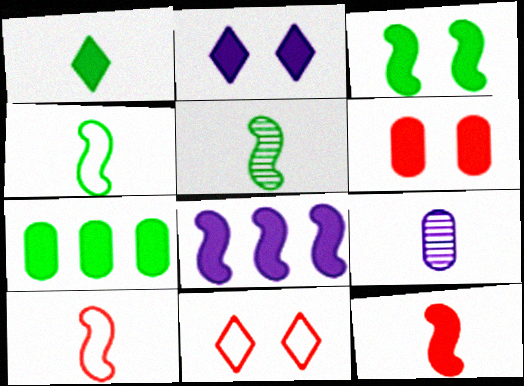[[1, 3, 7], 
[1, 6, 8], 
[1, 9, 10], 
[2, 3, 6], 
[2, 7, 12], 
[3, 8, 12]]